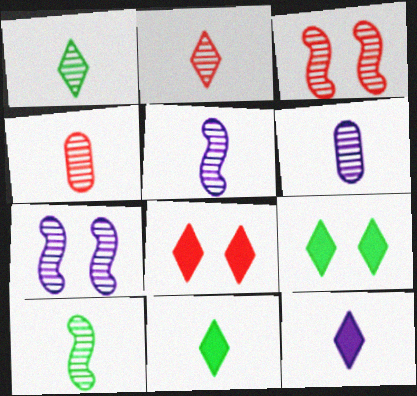[[1, 4, 5], 
[2, 6, 10]]